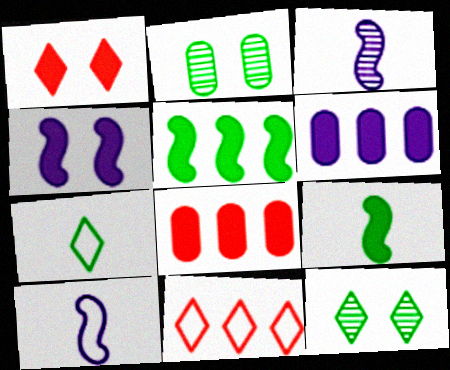[[1, 6, 9], 
[2, 5, 7], 
[8, 10, 12]]